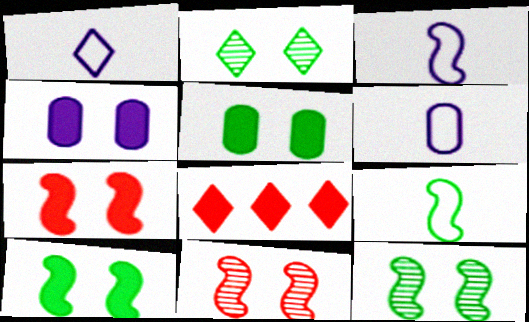[[1, 2, 8], 
[1, 3, 6], 
[6, 8, 12]]